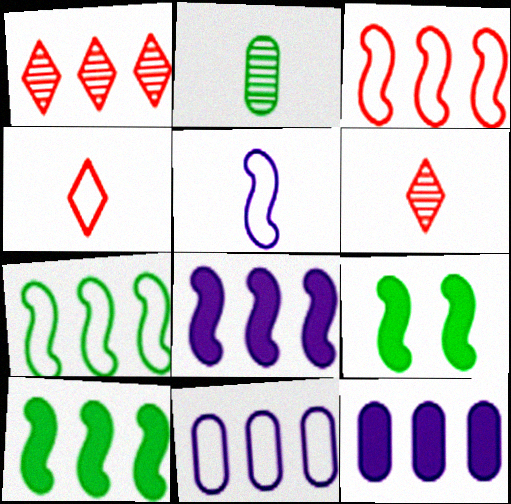[[1, 7, 12], 
[1, 10, 11], 
[6, 9, 11]]